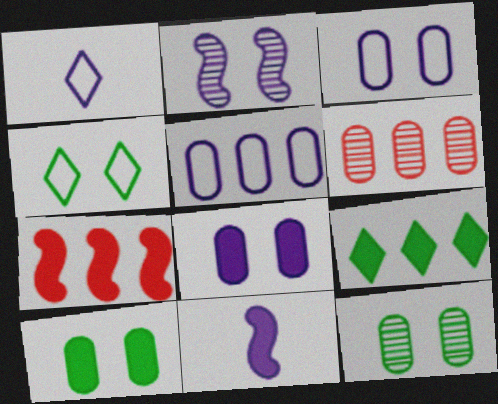[[1, 7, 12], 
[4, 6, 11]]